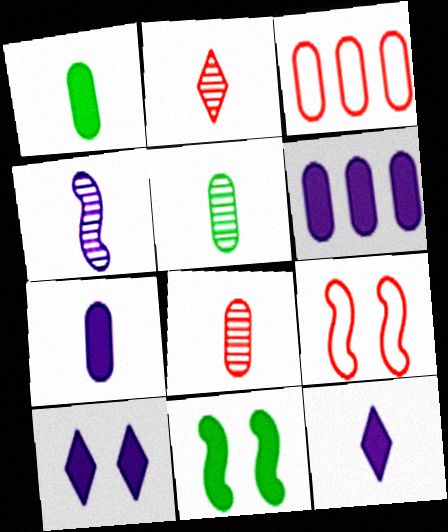[[2, 4, 5]]